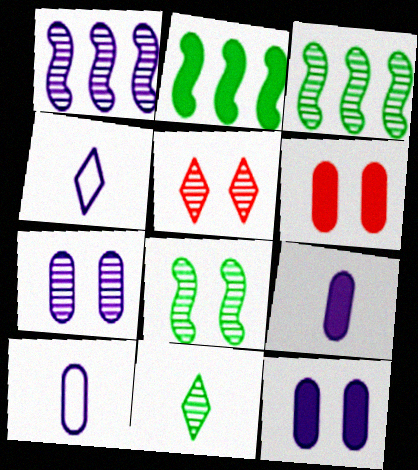[[1, 4, 12], 
[2, 5, 10], 
[3, 4, 6], 
[5, 7, 8]]